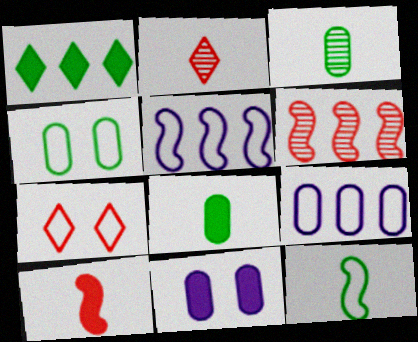[[1, 6, 9], 
[1, 10, 11], 
[7, 9, 12]]